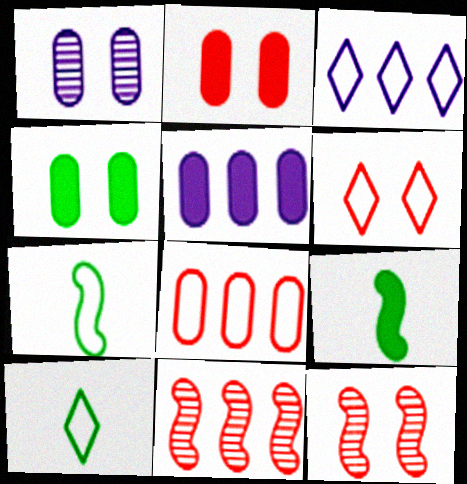[[2, 6, 12], 
[3, 6, 10], 
[5, 10, 12]]